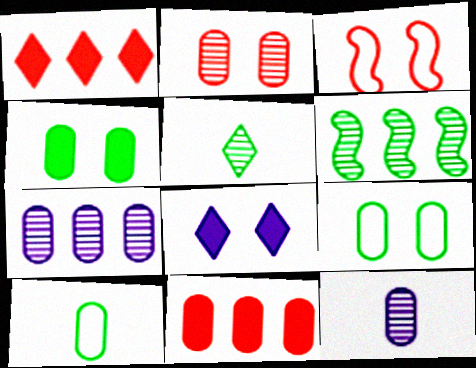[[9, 11, 12]]